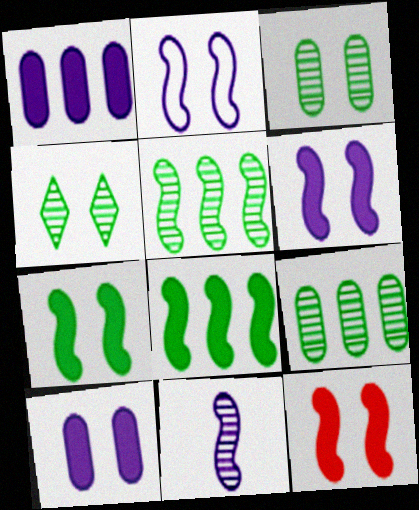[[6, 7, 12]]